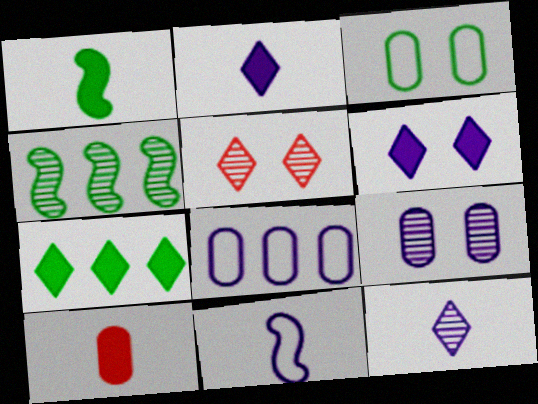[[1, 2, 10], 
[1, 5, 8]]